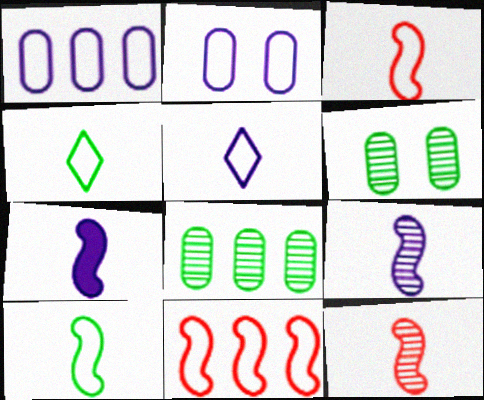[[2, 4, 11], 
[7, 10, 12]]